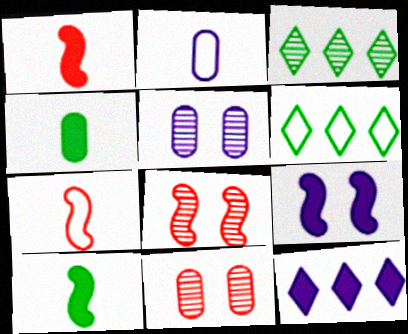[[1, 5, 6]]